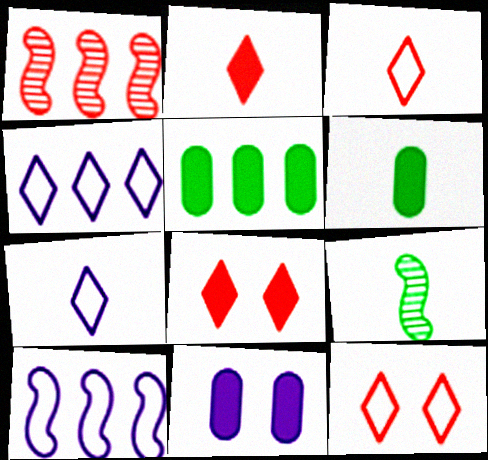[[1, 4, 5]]